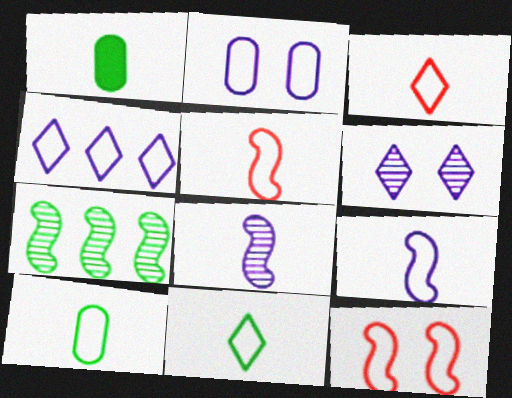[[1, 3, 8], 
[2, 4, 9], 
[3, 9, 10], 
[4, 10, 12]]